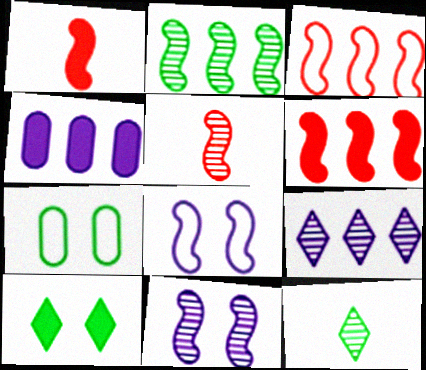[[1, 2, 8], 
[1, 4, 10], 
[1, 7, 9], 
[2, 5, 11]]